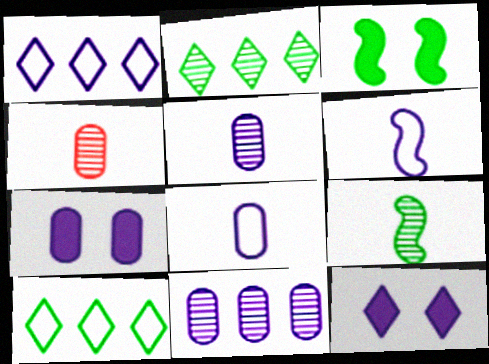[[1, 3, 4], 
[6, 11, 12], 
[7, 8, 11]]